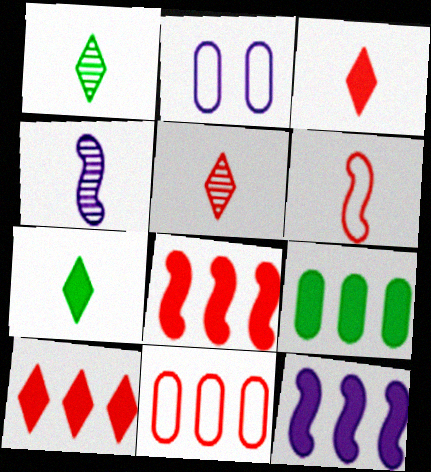[[1, 2, 8], 
[9, 10, 12]]